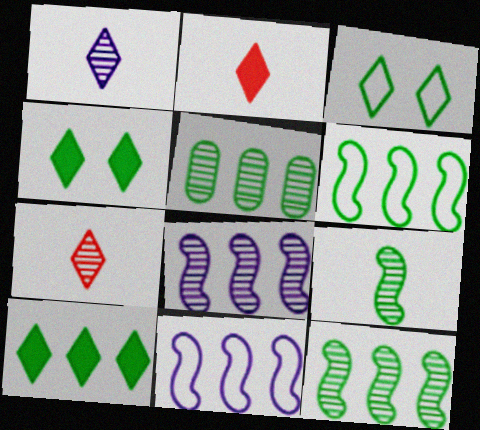[[5, 6, 10]]